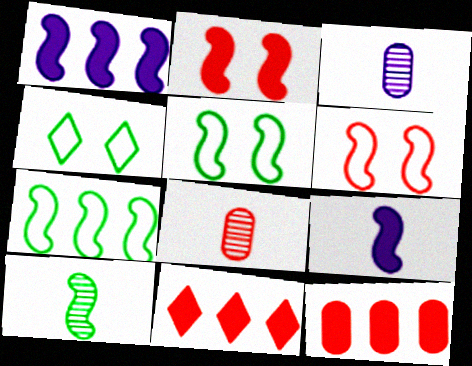[[1, 4, 8], 
[1, 6, 10], 
[3, 5, 11], 
[6, 8, 11]]